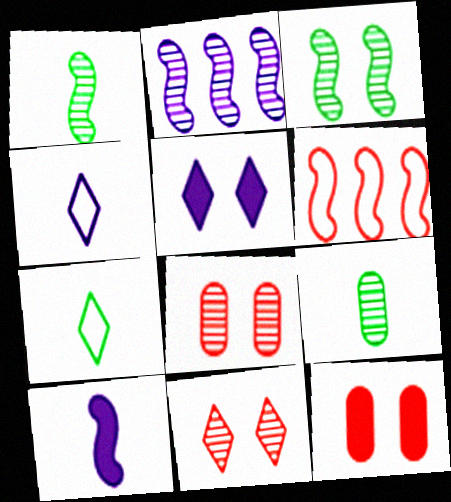[[2, 7, 12], 
[2, 9, 11], 
[3, 6, 10], 
[5, 6, 9]]